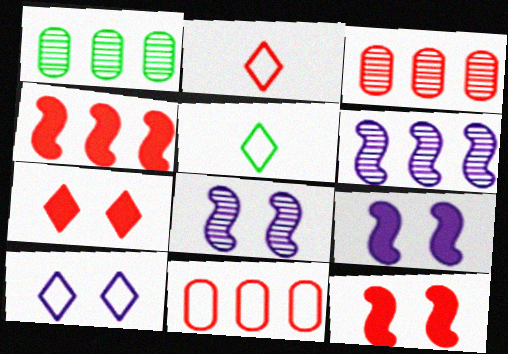[[1, 2, 9], 
[2, 3, 12], 
[3, 5, 9]]